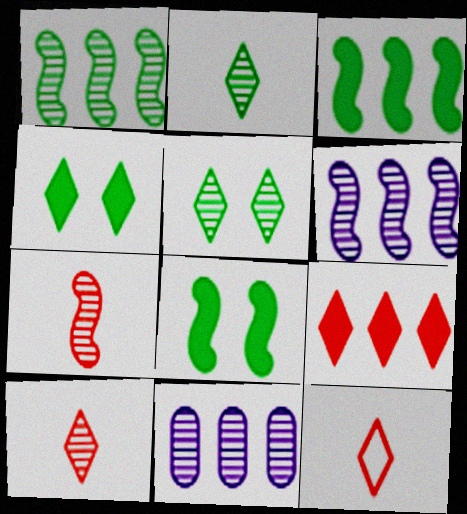[[5, 7, 11], 
[8, 11, 12]]